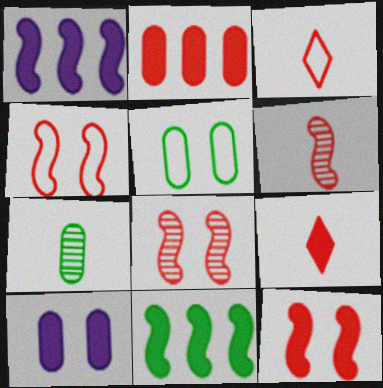[[2, 3, 8], 
[2, 9, 12], 
[4, 8, 12], 
[9, 10, 11]]